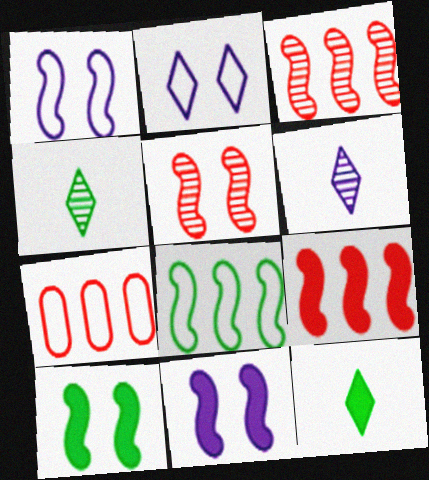[[1, 5, 10], 
[4, 7, 11], 
[6, 7, 10]]